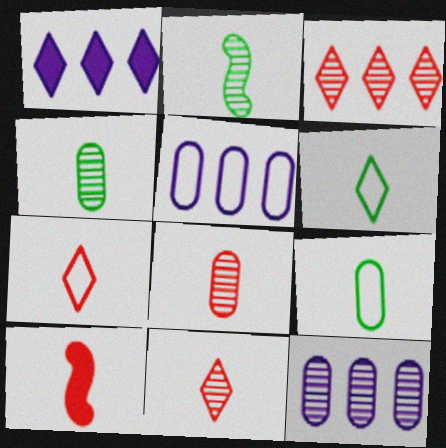[[7, 8, 10]]